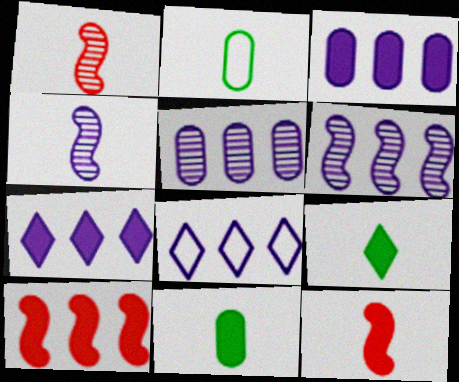[[3, 6, 8]]